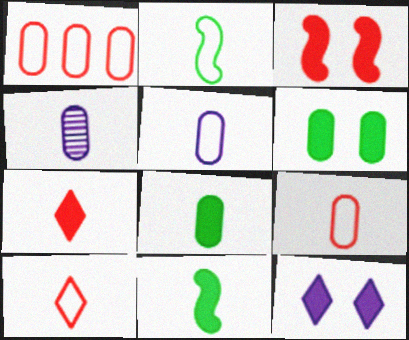[[1, 4, 6], 
[2, 4, 7], 
[2, 5, 10], 
[3, 6, 12], 
[4, 8, 9], 
[4, 10, 11]]